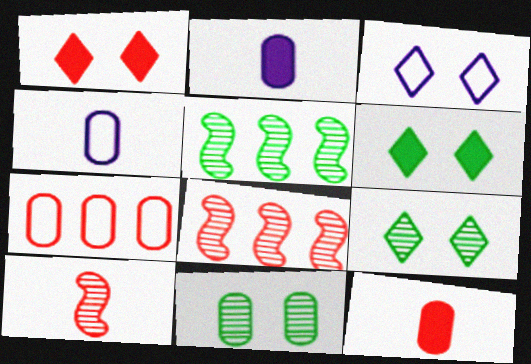[[1, 3, 9], 
[1, 4, 5], 
[1, 7, 10], 
[2, 7, 11], 
[3, 5, 12], 
[4, 6, 8]]